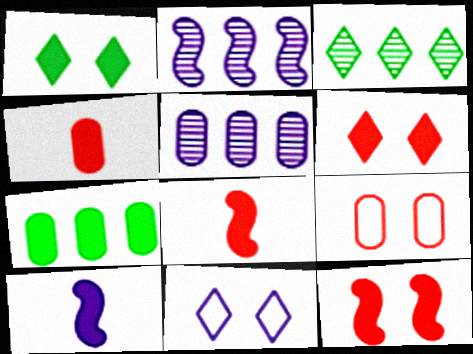[[3, 9, 10], 
[5, 10, 11], 
[6, 7, 10]]